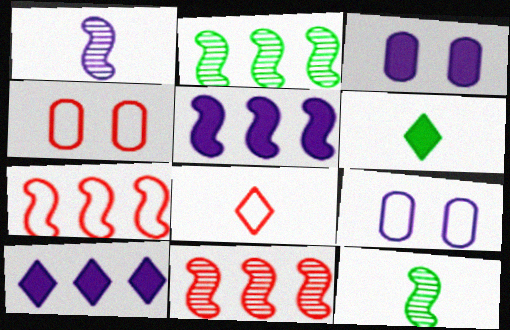[[1, 9, 10], 
[2, 3, 8], 
[2, 5, 7], 
[4, 7, 8], 
[4, 10, 12], 
[6, 9, 11]]